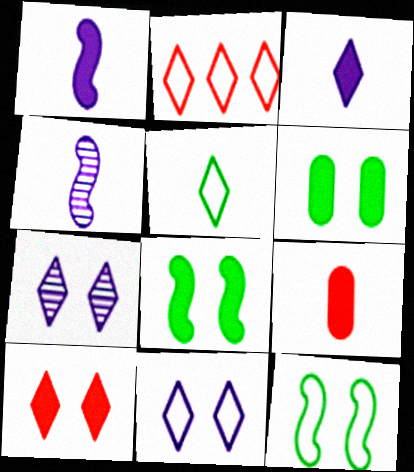[[2, 4, 6], 
[2, 5, 11], 
[4, 5, 9]]